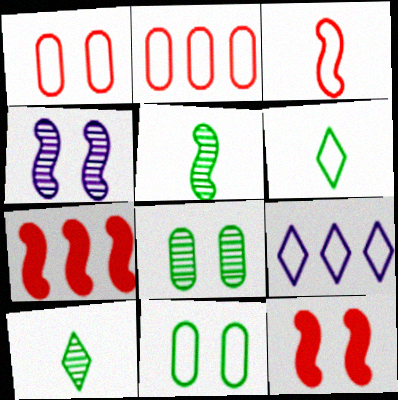[[3, 9, 11]]